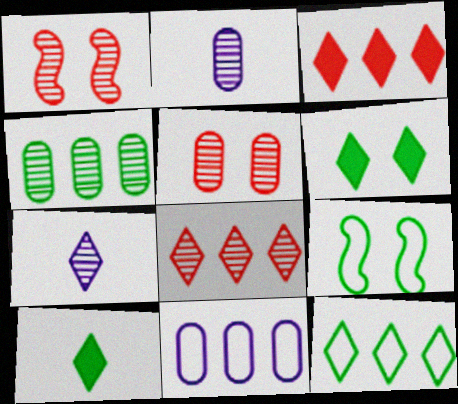[[1, 4, 7], 
[1, 10, 11], 
[2, 3, 9], 
[2, 4, 5], 
[4, 9, 10]]